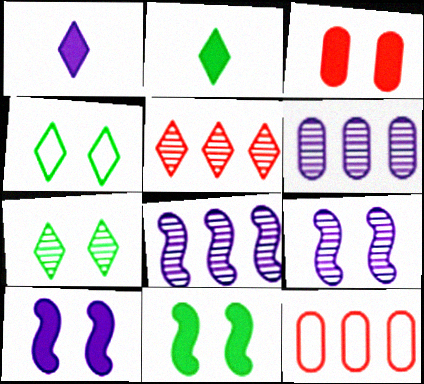[[1, 4, 5], 
[2, 9, 12], 
[3, 4, 9]]